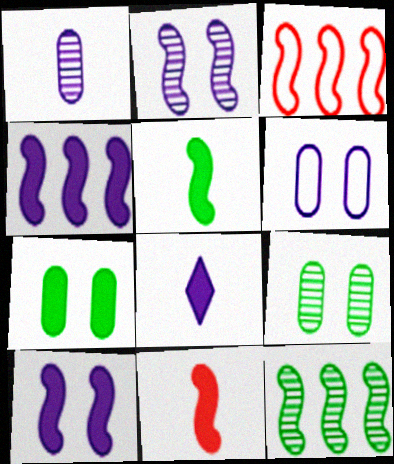[[2, 3, 5], 
[3, 4, 12], 
[3, 8, 9]]